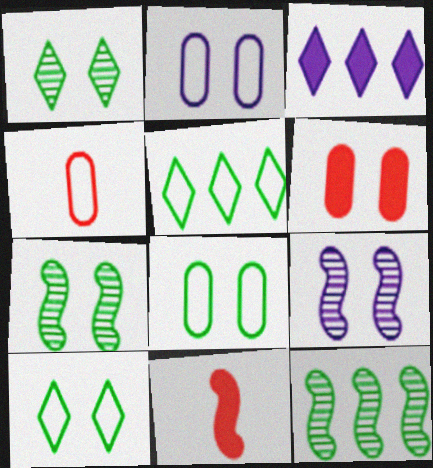[[3, 4, 7], 
[6, 9, 10]]